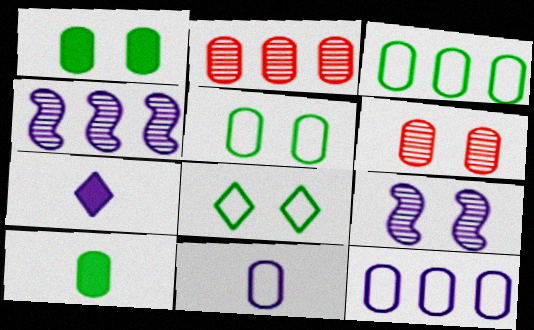[[1, 2, 11], 
[6, 10, 12], 
[7, 9, 12]]